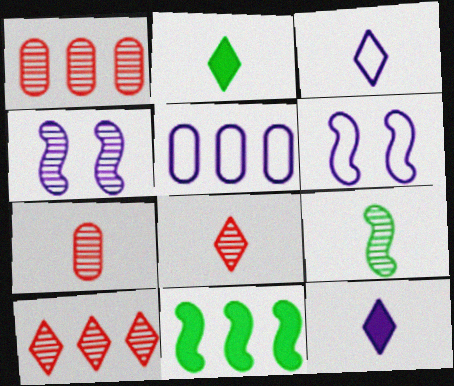[[1, 2, 6], 
[2, 3, 8], 
[3, 5, 6], 
[4, 5, 12], 
[5, 10, 11]]